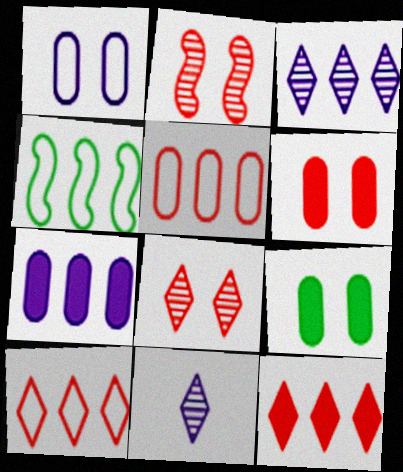[[4, 6, 11]]